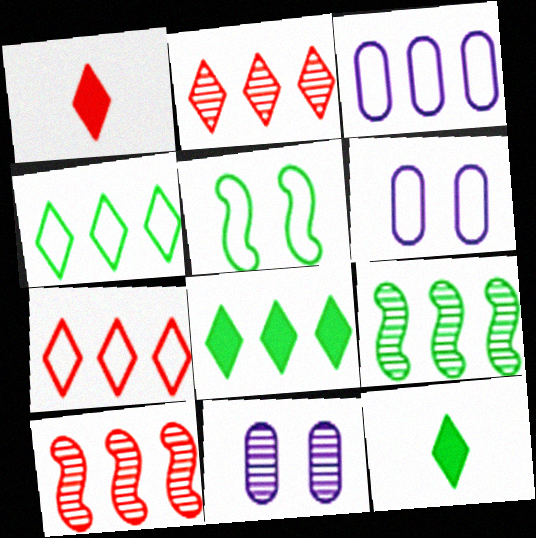[[1, 6, 9], 
[3, 8, 10], 
[6, 10, 12]]